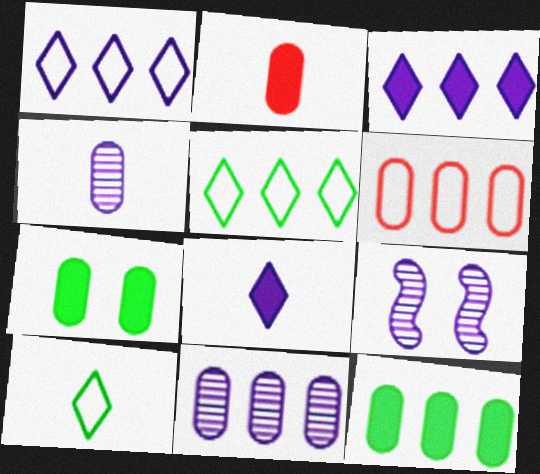[[2, 5, 9], 
[4, 6, 7], 
[6, 11, 12]]